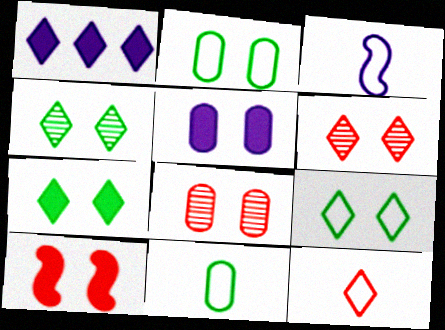[[1, 4, 12], 
[2, 5, 8], 
[3, 11, 12], 
[4, 7, 9], 
[5, 7, 10]]